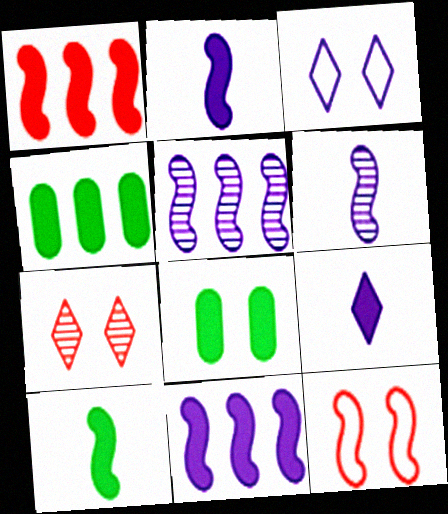[[1, 8, 9], 
[5, 10, 12]]